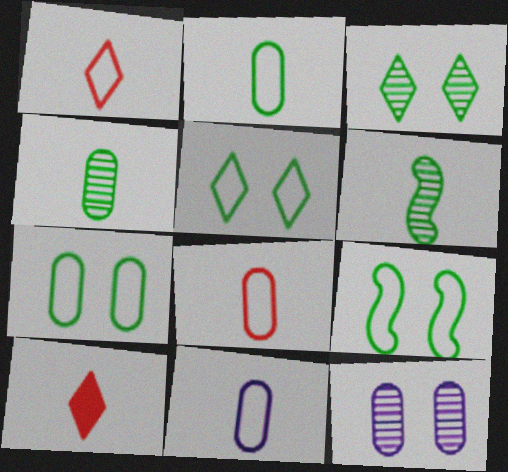[[2, 8, 11], 
[5, 7, 9], 
[6, 10, 11]]